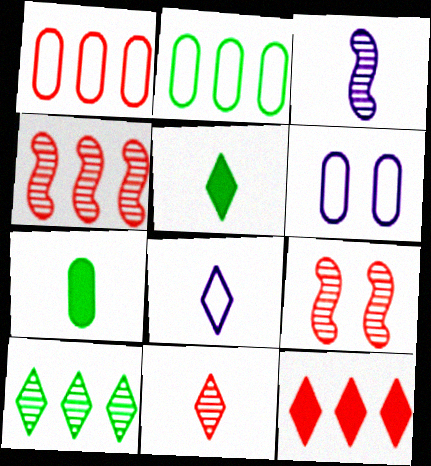[[1, 4, 12], 
[4, 5, 6], 
[5, 8, 11]]